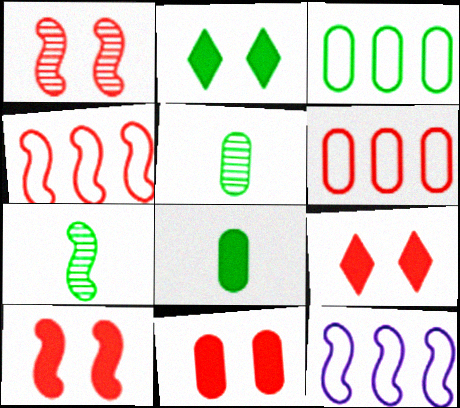[[2, 3, 7], 
[5, 9, 12], 
[7, 10, 12], 
[9, 10, 11]]